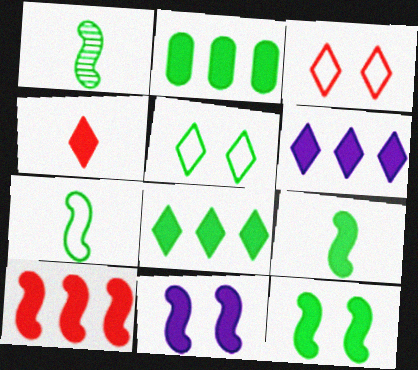[[1, 2, 5], 
[1, 7, 9], 
[2, 4, 11], 
[2, 6, 10], 
[9, 10, 11]]